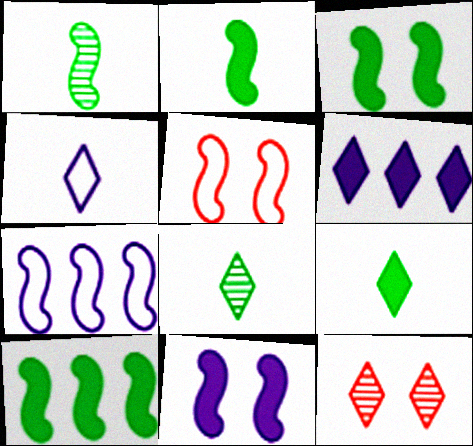[[2, 3, 10]]